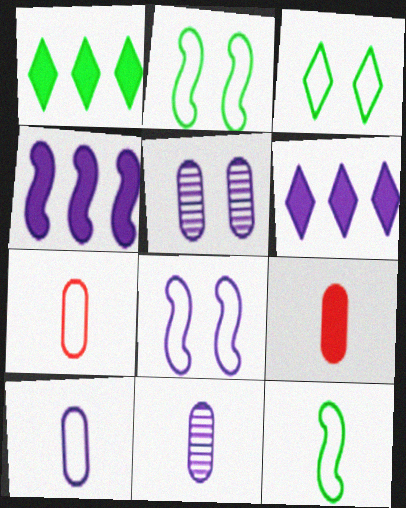[[6, 8, 11]]